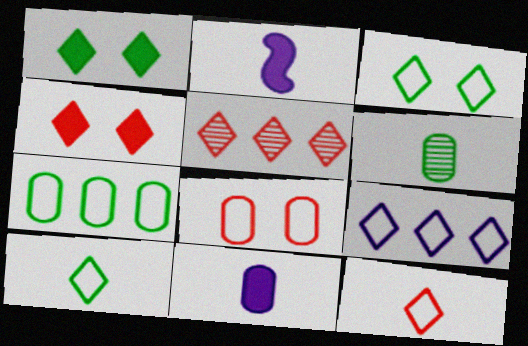[[2, 6, 12], 
[3, 9, 12], 
[4, 5, 12]]